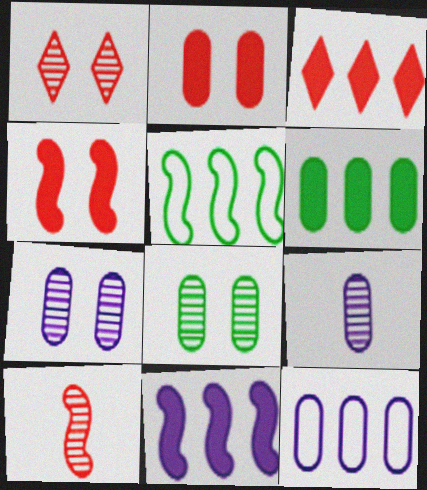[[3, 6, 11]]